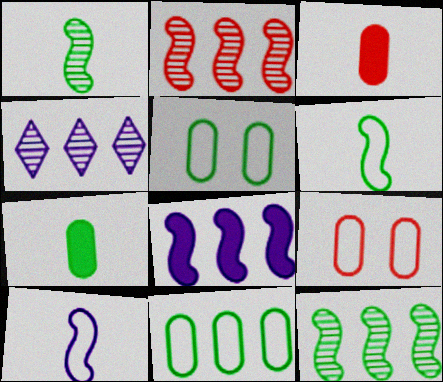[]